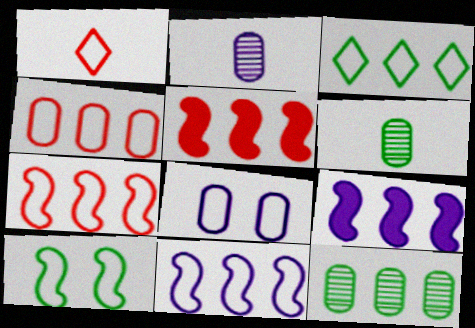[[3, 4, 11]]